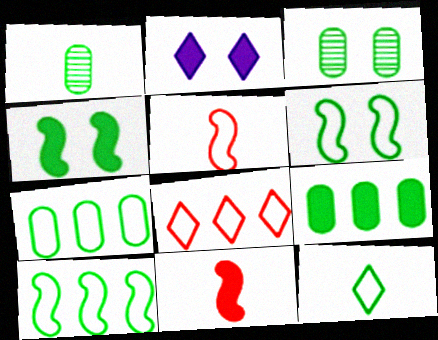[[2, 9, 11], 
[6, 7, 12]]